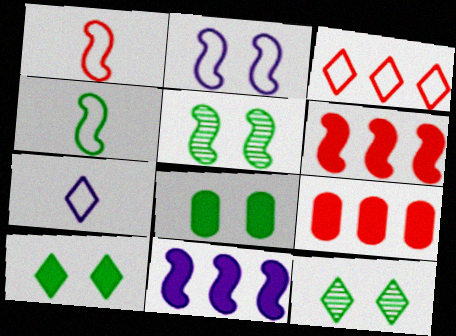[[1, 5, 11], 
[5, 7, 9]]